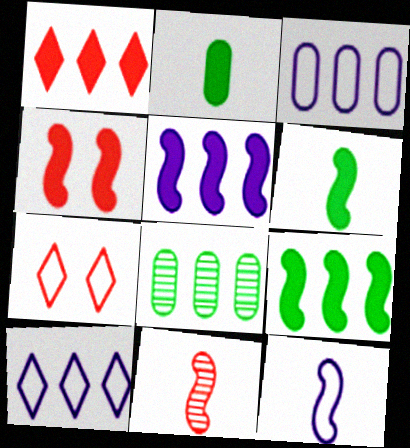[[4, 5, 6], 
[6, 11, 12]]